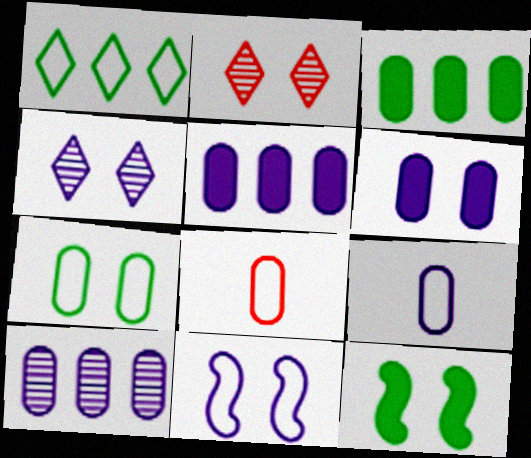[[1, 8, 11], 
[4, 6, 11], 
[6, 9, 10]]